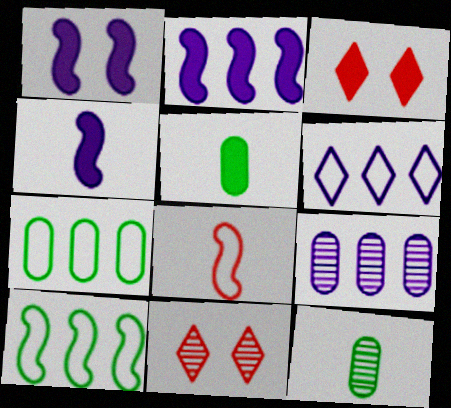[[1, 2, 4], 
[2, 3, 5], 
[2, 6, 9], 
[4, 7, 11]]